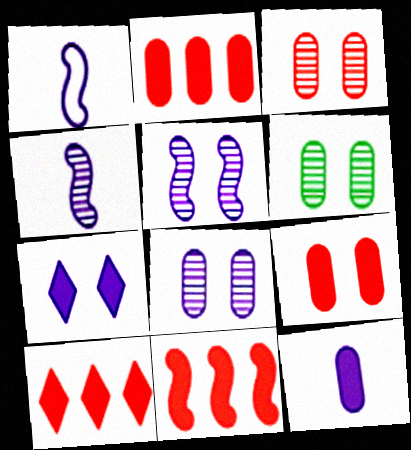[[1, 6, 10], 
[2, 10, 11], 
[3, 6, 8]]